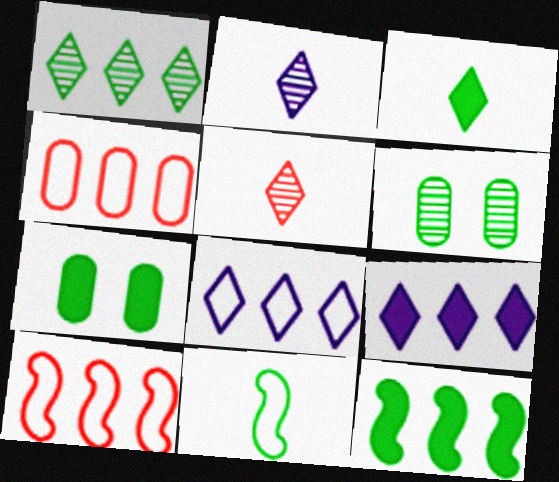[[1, 7, 11], 
[2, 7, 10], 
[3, 7, 12]]